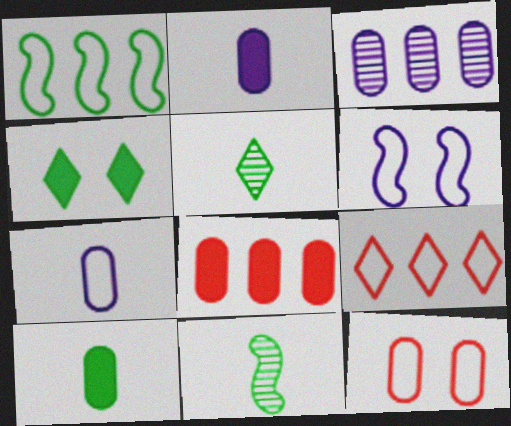[[3, 10, 12], 
[5, 6, 8]]